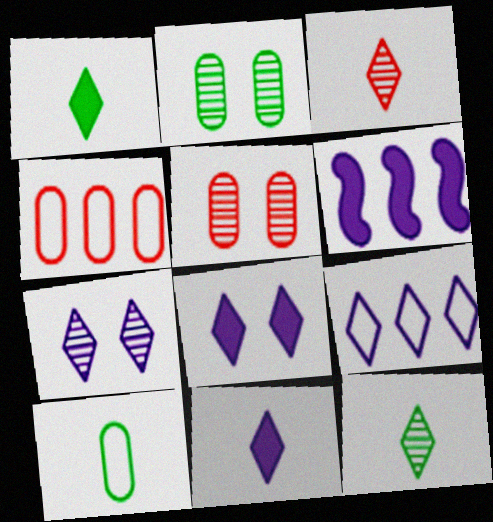[[7, 9, 11]]